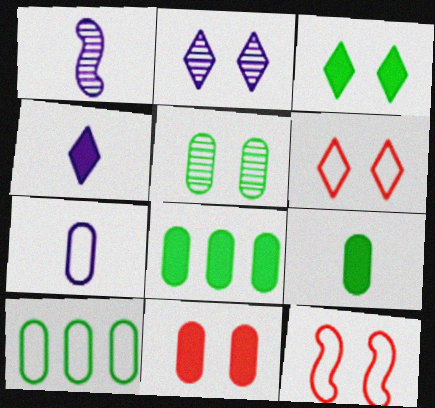[[1, 4, 7], 
[1, 6, 8], 
[2, 3, 6], 
[5, 9, 10]]